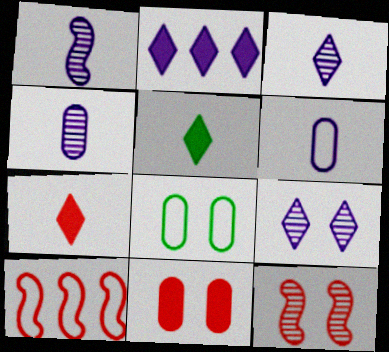[[1, 3, 4]]